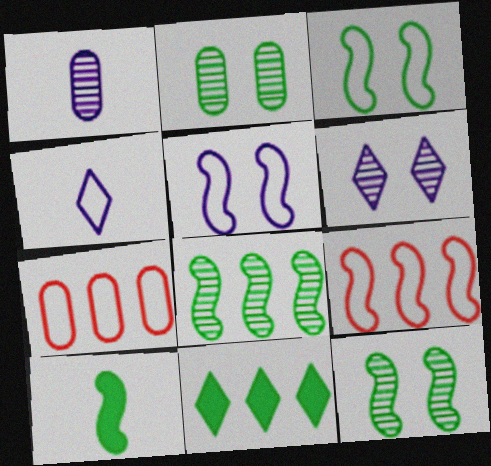[[3, 4, 7], 
[3, 8, 10], 
[6, 7, 10]]